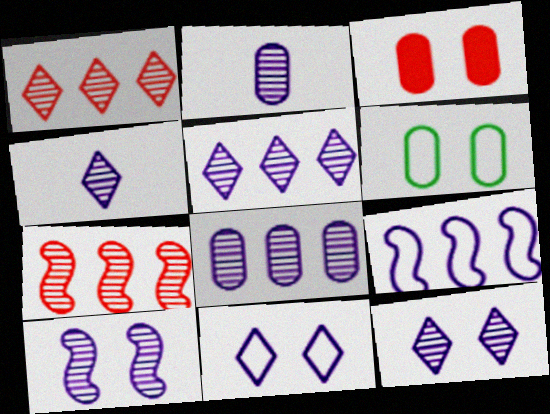[[2, 5, 10], 
[4, 5, 12], 
[4, 8, 10]]